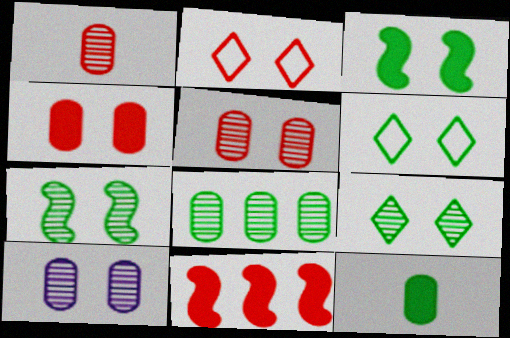[[1, 2, 11], 
[1, 8, 10], 
[2, 3, 10]]